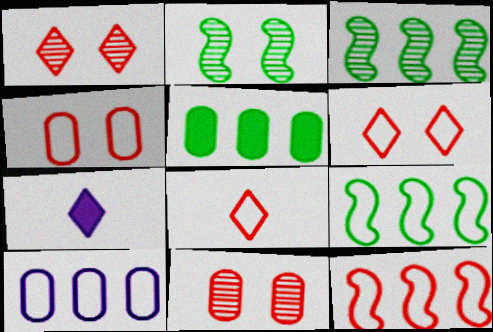[[3, 4, 7], 
[4, 8, 12], 
[7, 9, 11]]